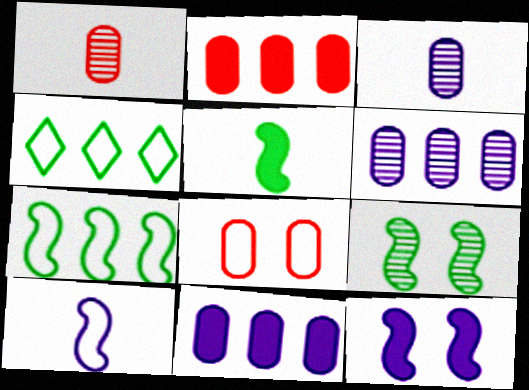[[1, 2, 8], 
[1, 4, 12], 
[4, 8, 10], 
[5, 7, 9]]